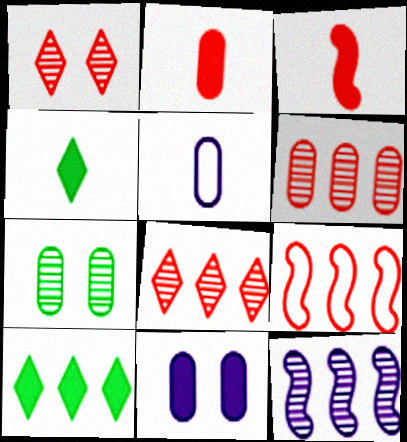[[1, 2, 9], 
[3, 10, 11]]